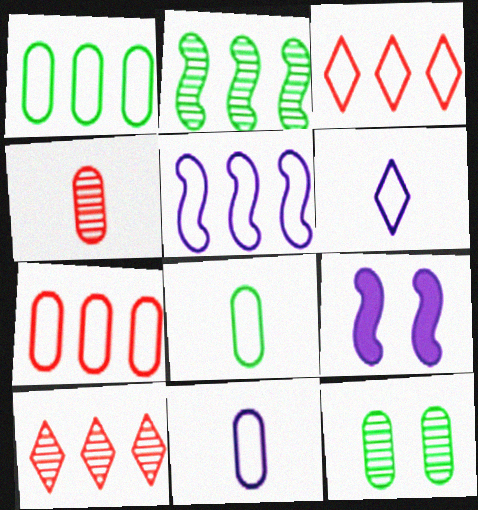[[1, 3, 5], 
[8, 9, 10]]